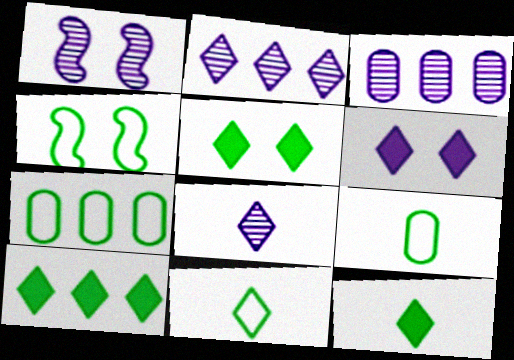[[1, 3, 8], 
[4, 7, 11], 
[5, 10, 12]]